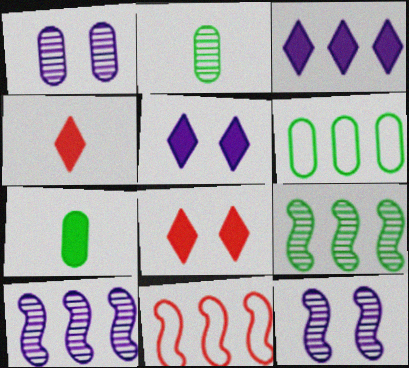[[2, 5, 11], 
[4, 6, 12]]